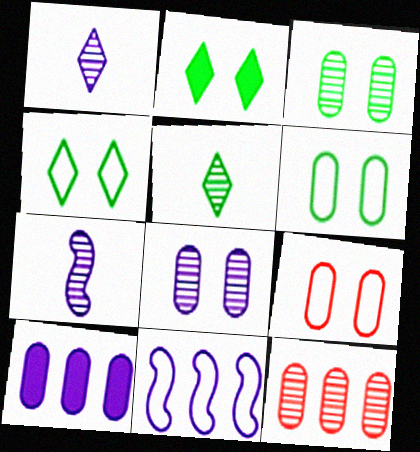[]